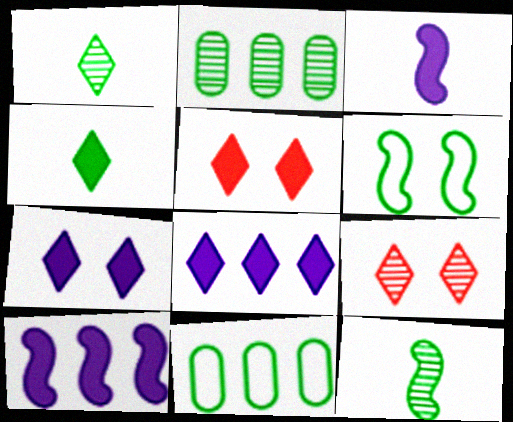[[2, 4, 6], 
[3, 9, 11], 
[4, 5, 8]]